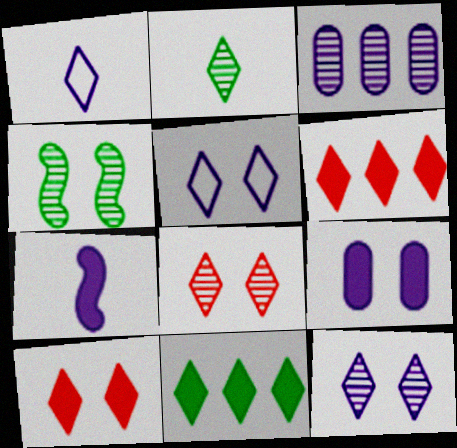[[1, 8, 11], 
[2, 5, 6], 
[3, 5, 7]]